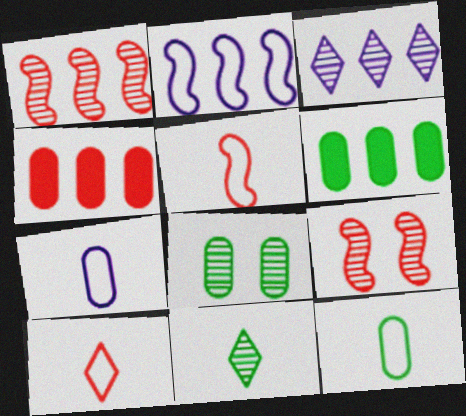[[4, 7, 8], 
[4, 9, 10], 
[6, 8, 12]]